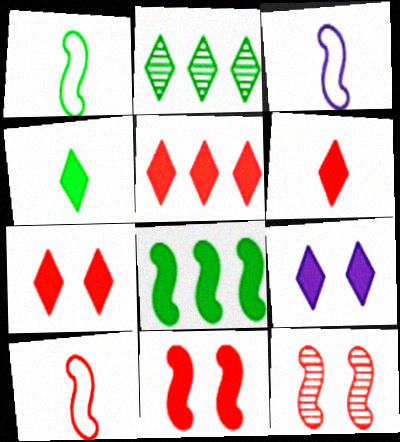[[1, 3, 10], 
[3, 8, 12], 
[4, 5, 9], 
[5, 6, 7]]